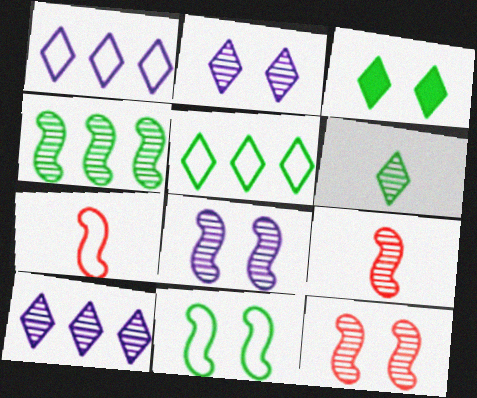[[3, 5, 6], 
[4, 8, 9]]